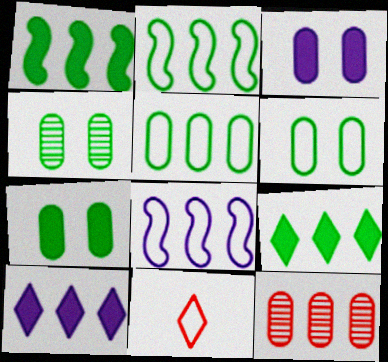[[2, 10, 12], 
[4, 6, 7], 
[6, 8, 11], 
[8, 9, 12]]